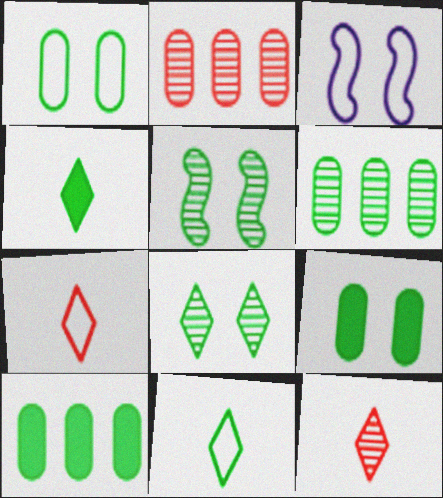[[2, 3, 4], 
[3, 10, 12], 
[5, 10, 11]]